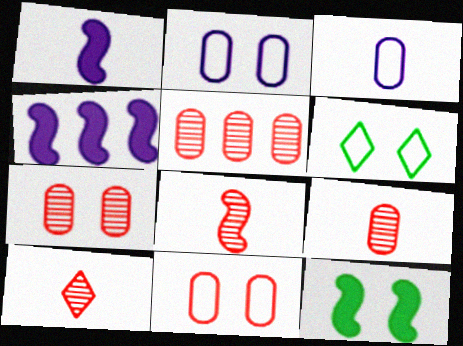[[1, 5, 6], 
[4, 6, 9], 
[5, 7, 9], 
[8, 9, 10]]